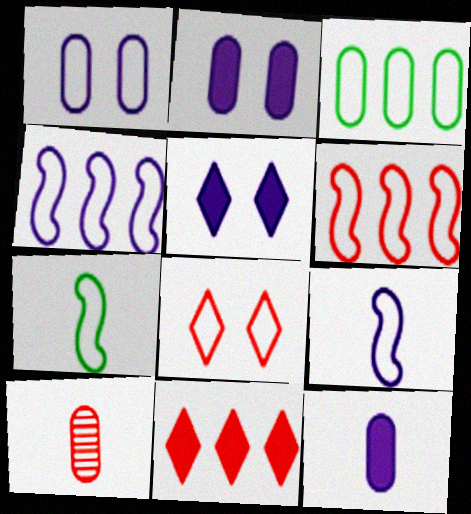[[2, 3, 10], 
[3, 8, 9]]